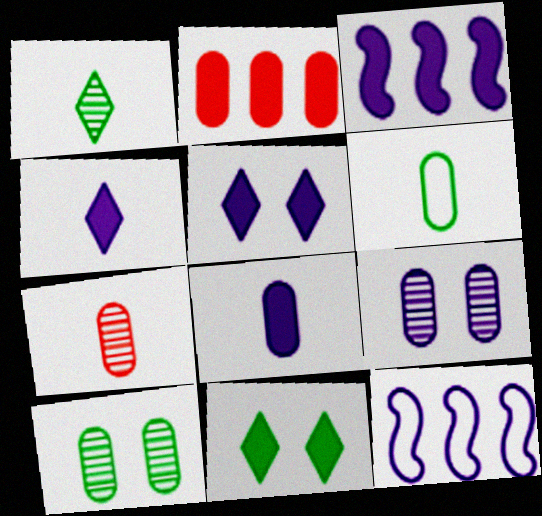[[2, 6, 9], 
[3, 5, 8], 
[4, 9, 12], 
[6, 7, 8], 
[7, 11, 12]]